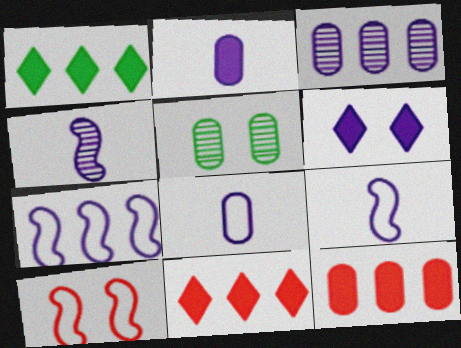[[3, 6, 9], 
[5, 6, 10], 
[5, 8, 12], 
[5, 9, 11]]